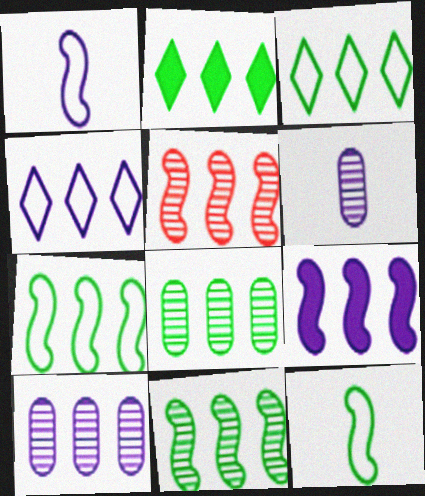[[2, 7, 8], 
[4, 9, 10], 
[5, 7, 9]]